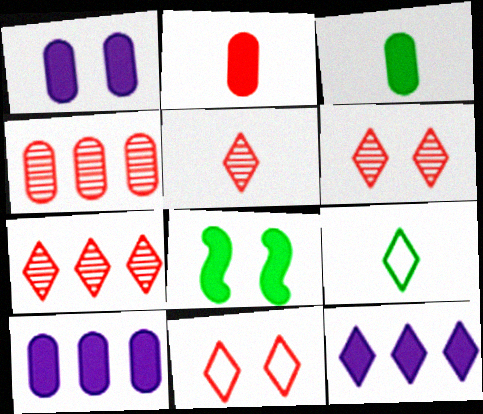[[2, 8, 12], 
[5, 6, 7], 
[6, 9, 12]]